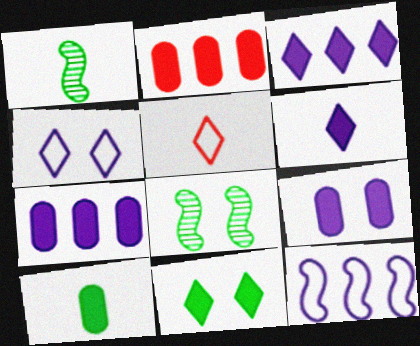[[1, 2, 4], 
[2, 9, 10], 
[5, 7, 8]]